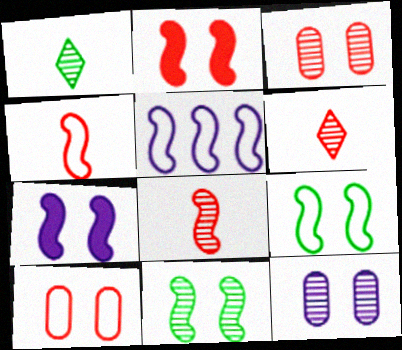[[4, 5, 9]]